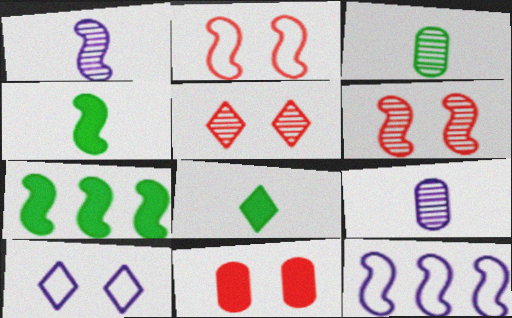[[1, 2, 7], 
[2, 5, 11], 
[4, 6, 12]]